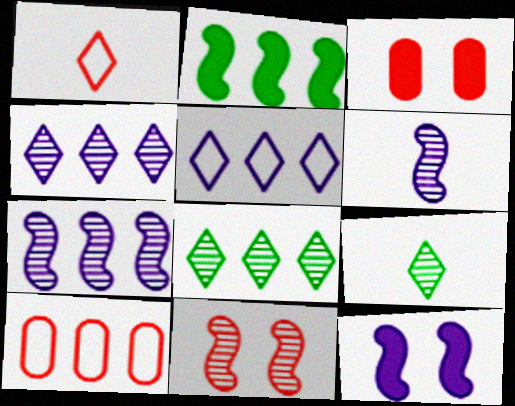[[2, 4, 10], 
[9, 10, 12]]